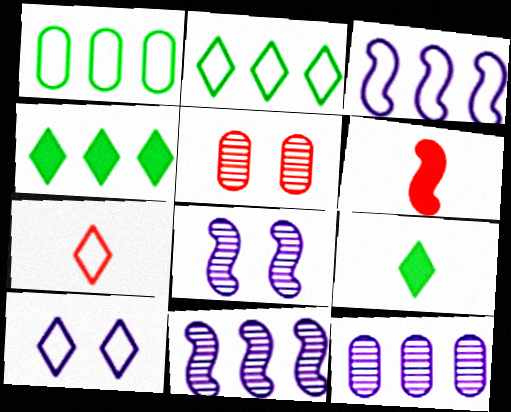[[2, 7, 10], 
[3, 5, 9]]